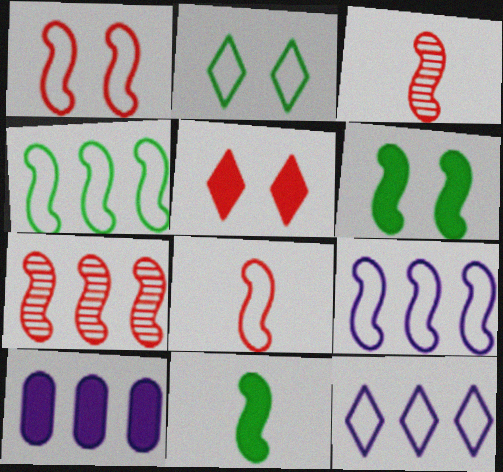[[2, 3, 10], 
[3, 6, 9], 
[5, 10, 11]]